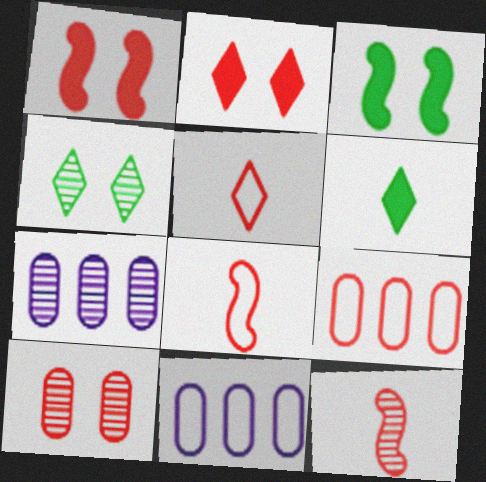[[2, 9, 12], 
[3, 5, 7], 
[4, 7, 12]]